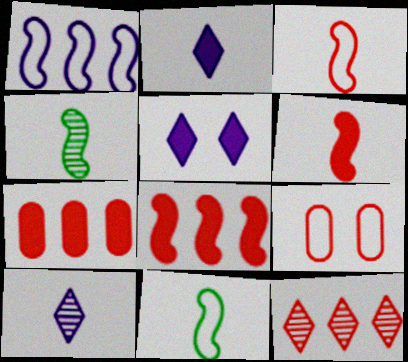[[6, 9, 12]]